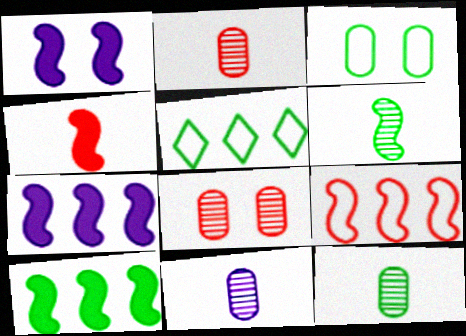[[1, 2, 5], 
[1, 4, 10], 
[1, 6, 9], 
[2, 11, 12]]